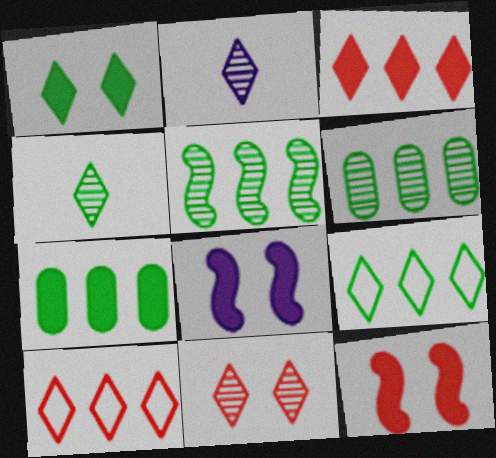[[1, 2, 10], 
[1, 4, 9], 
[5, 7, 9]]